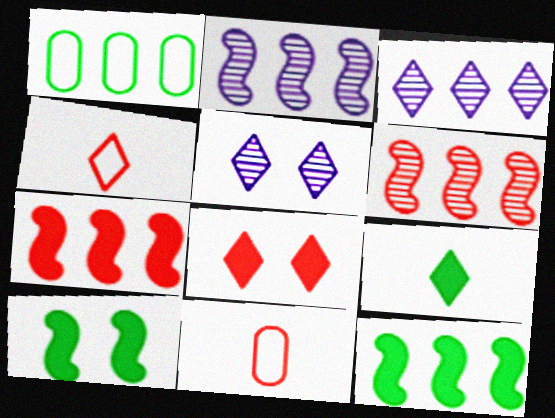[[1, 3, 7], 
[3, 10, 11], 
[5, 11, 12], 
[6, 8, 11]]